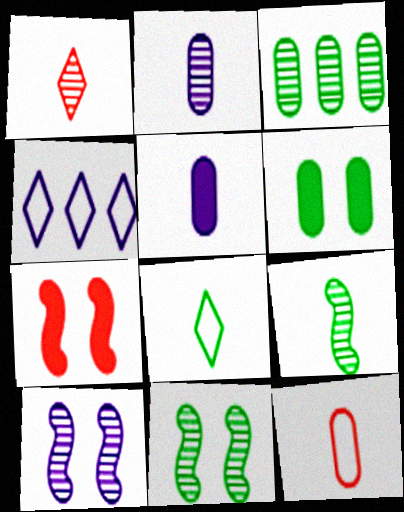[[1, 2, 9], 
[1, 3, 10], 
[4, 5, 10]]